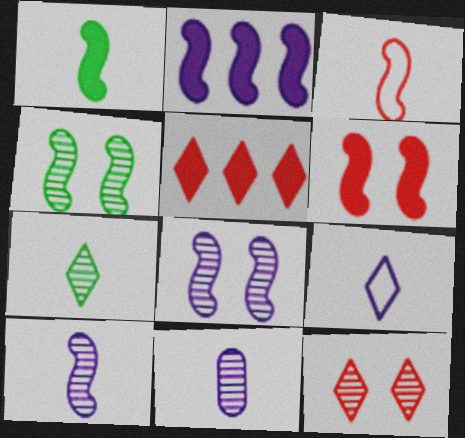[[1, 2, 6], 
[1, 3, 10], 
[2, 3, 4]]